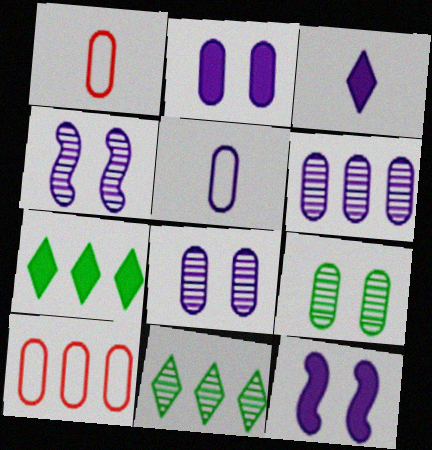[[1, 4, 7], 
[1, 11, 12], 
[2, 5, 6]]